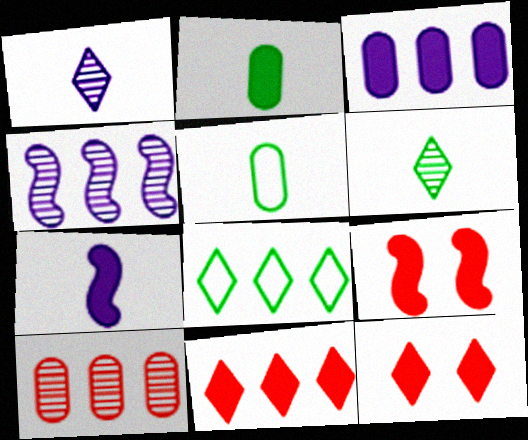[[1, 8, 12], 
[4, 5, 12]]